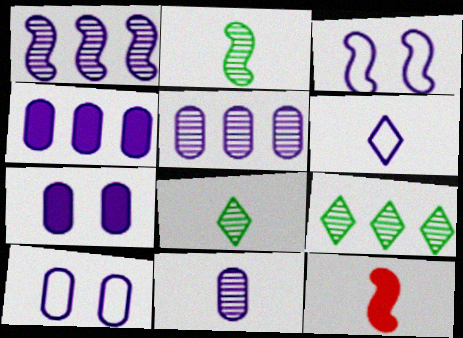[[1, 6, 7], 
[4, 10, 11], 
[9, 10, 12]]